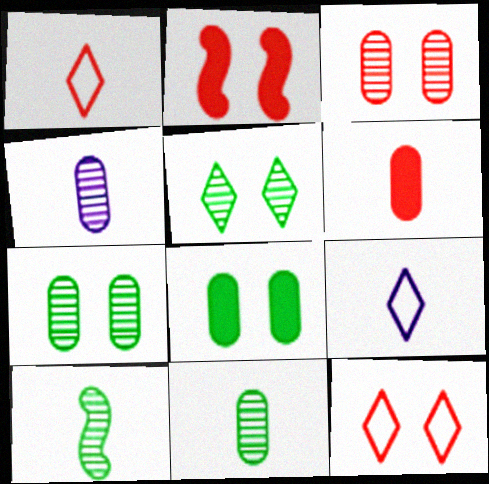[[2, 3, 12], 
[6, 9, 10]]